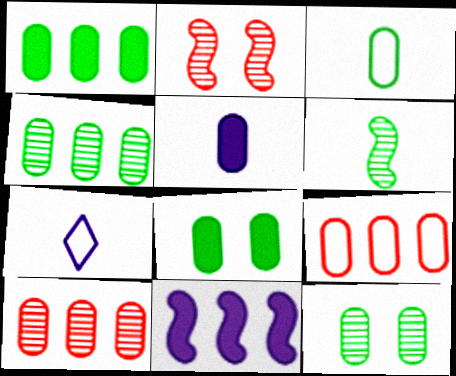[[1, 2, 7], 
[1, 3, 12], 
[3, 4, 8], 
[5, 9, 12]]